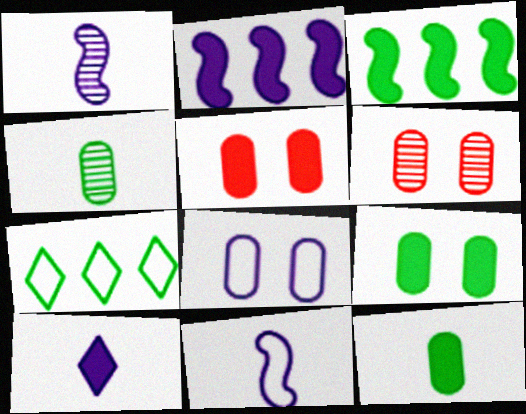[[1, 5, 7], 
[3, 5, 10], 
[6, 8, 9]]